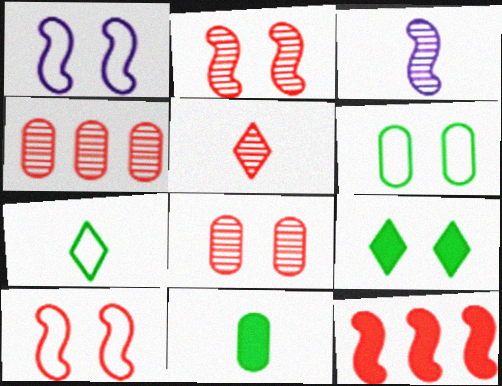[[1, 8, 9], 
[2, 4, 5]]